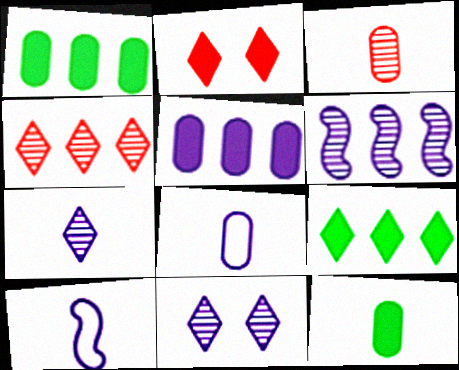[[3, 8, 12], 
[5, 10, 11]]